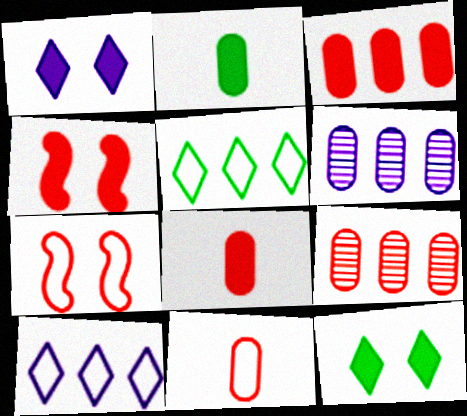[]